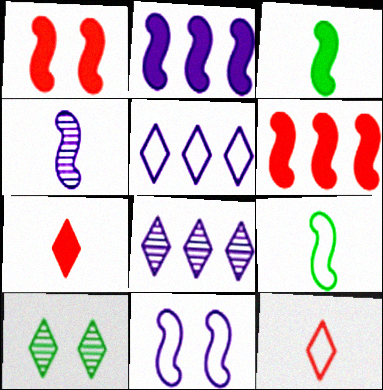[[1, 2, 3], 
[2, 4, 11], 
[5, 7, 10]]